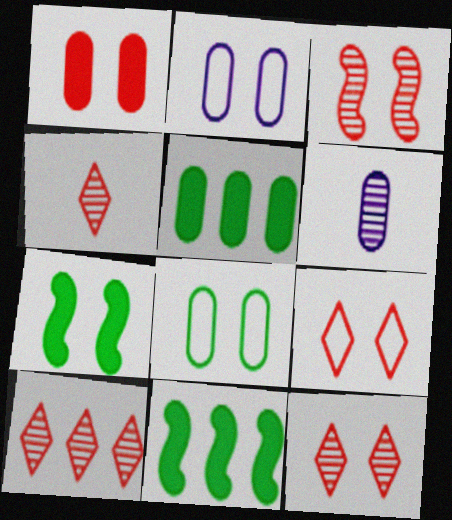[[1, 3, 9], 
[2, 4, 11], 
[2, 7, 12], 
[4, 10, 12], 
[6, 9, 11]]